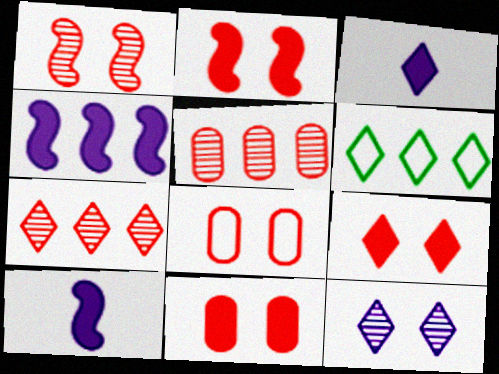[[1, 8, 9], 
[2, 9, 11], 
[4, 5, 6]]